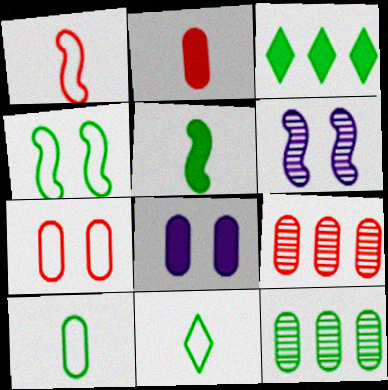[[2, 7, 9], 
[8, 9, 10]]